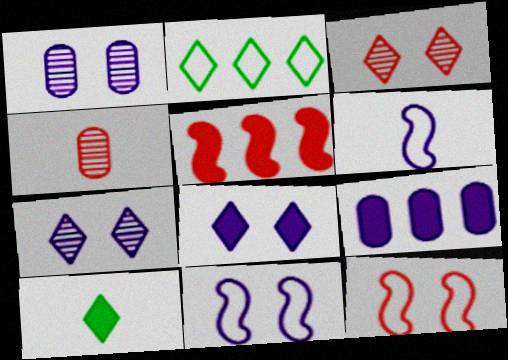[[1, 8, 11], 
[4, 6, 10], 
[6, 7, 9]]